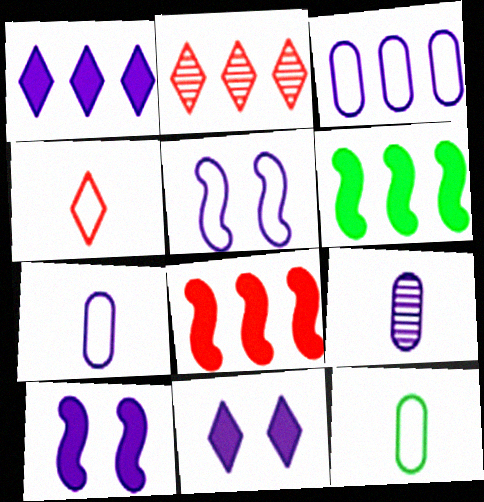[[1, 5, 9], 
[2, 3, 6], 
[2, 10, 12]]